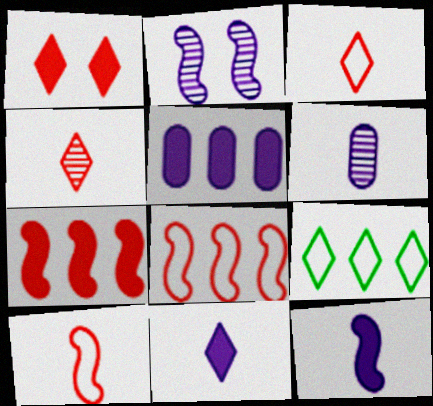[]